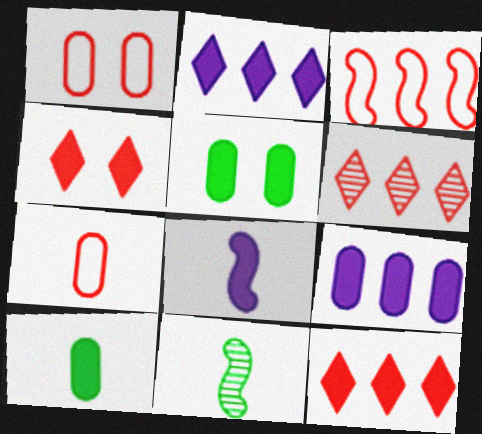[[1, 2, 11], 
[5, 8, 12]]